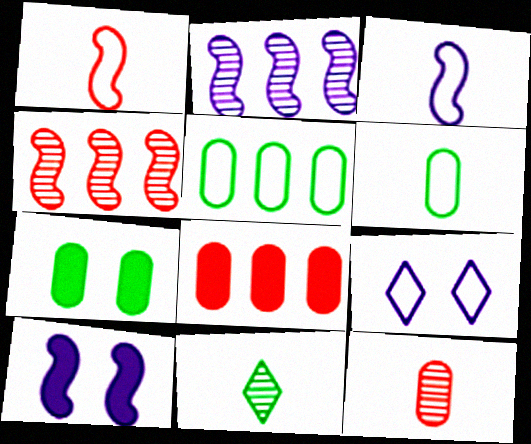[[1, 5, 9], 
[2, 3, 10]]